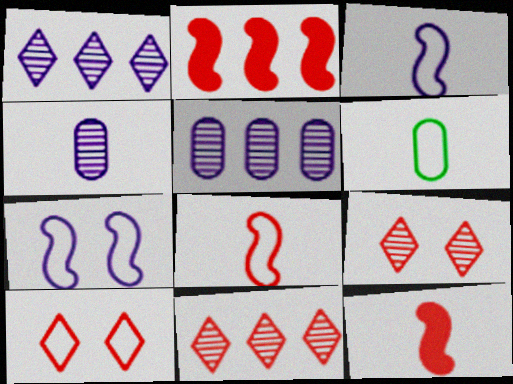[]